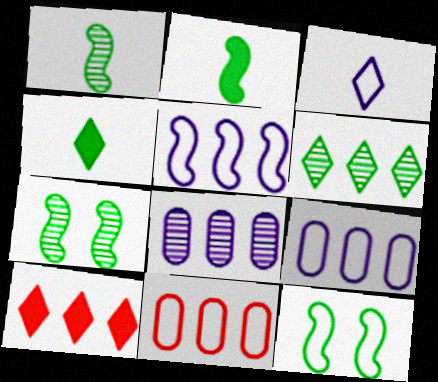[[3, 11, 12]]